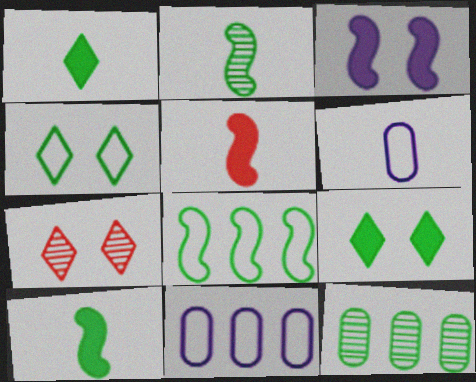[[4, 10, 12], 
[7, 10, 11]]